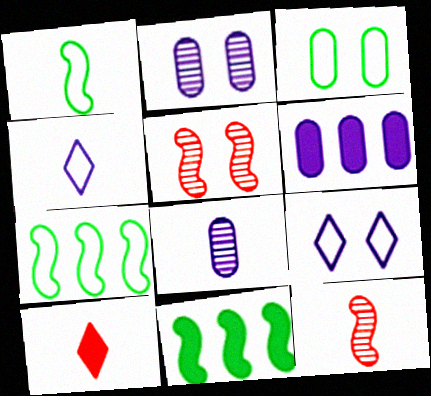[[1, 8, 10], 
[2, 7, 10]]